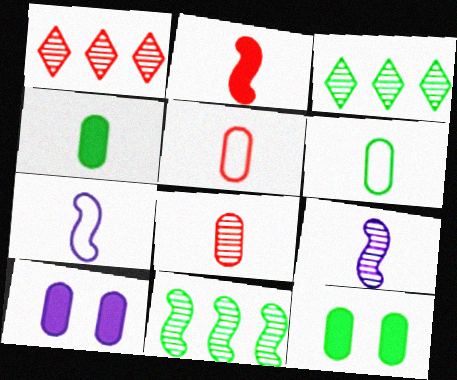[[1, 7, 12]]